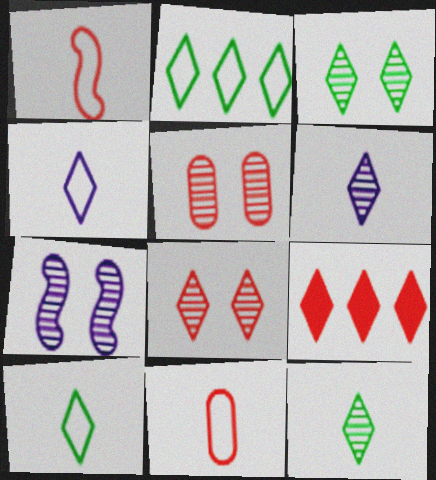[[1, 5, 9], 
[3, 4, 9], 
[3, 5, 7]]